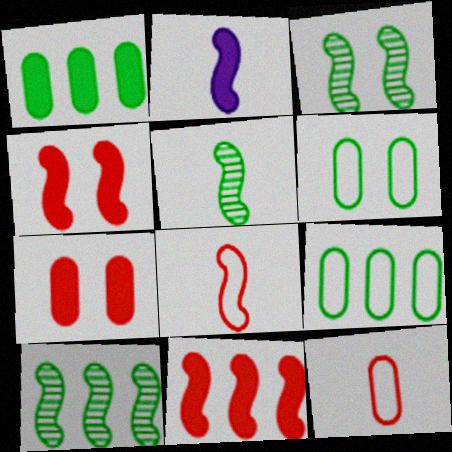[[2, 5, 8], 
[3, 5, 10]]